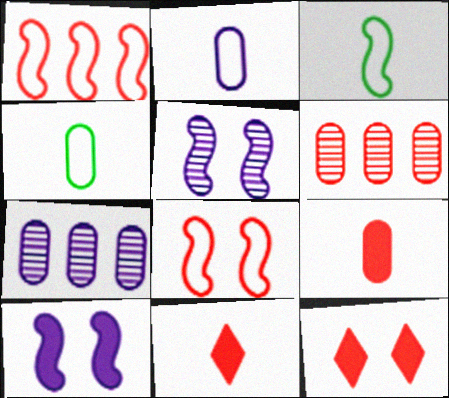[[3, 7, 12], 
[6, 8, 11]]